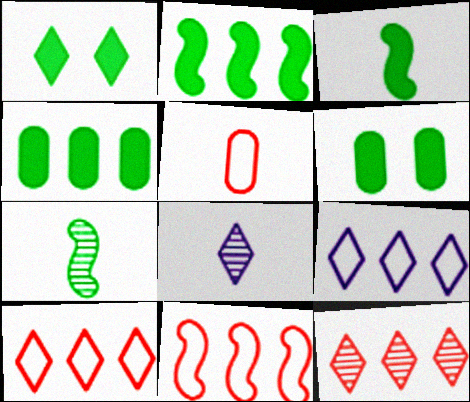[[1, 3, 4], 
[1, 8, 10], 
[3, 5, 8], 
[6, 8, 11]]